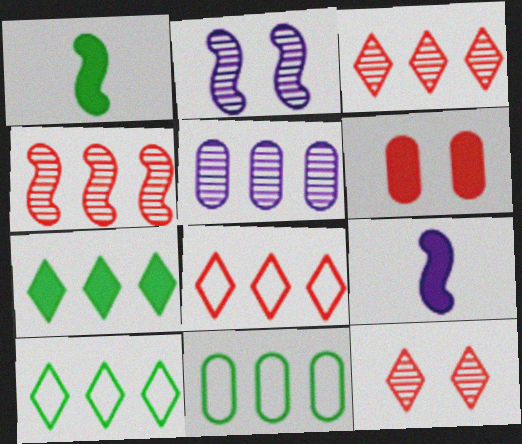[[6, 7, 9], 
[9, 11, 12]]